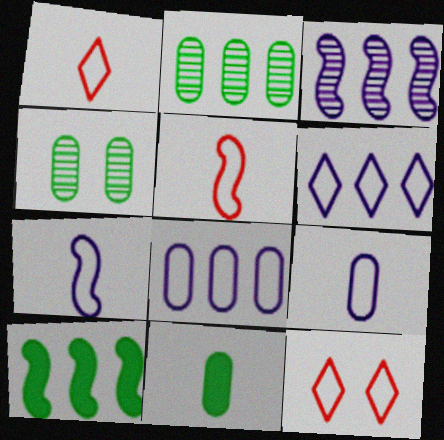[[3, 11, 12]]